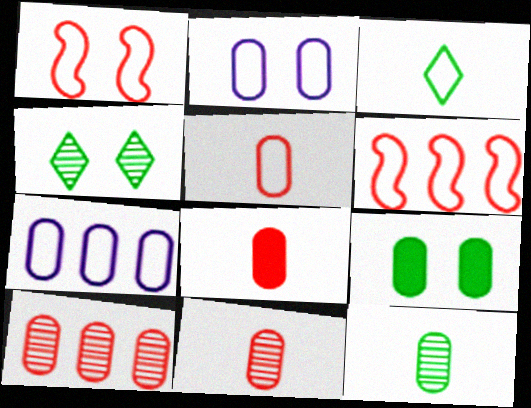[[1, 3, 7], 
[2, 3, 6], 
[5, 8, 11], 
[7, 9, 11]]